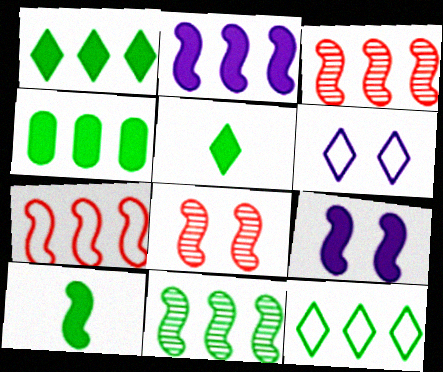[[2, 7, 11], 
[4, 11, 12]]